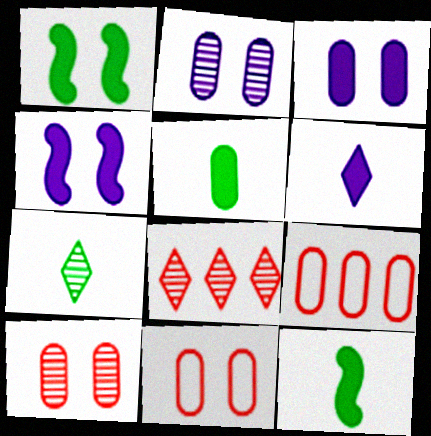[[2, 5, 9], 
[4, 7, 9]]